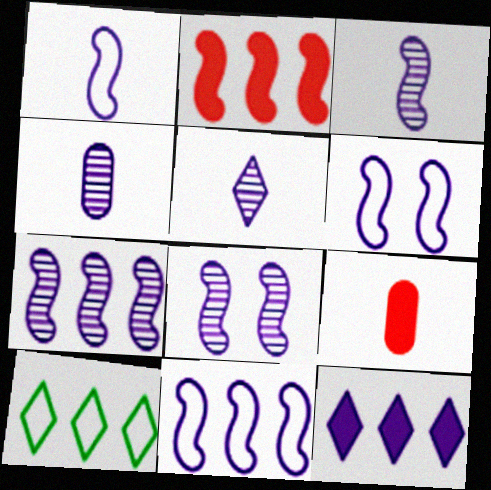[[1, 6, 11], 
[3, 4, 5], 
[3, 7, 8], 
[4, 6, 12], 
[8, 9, 10]]